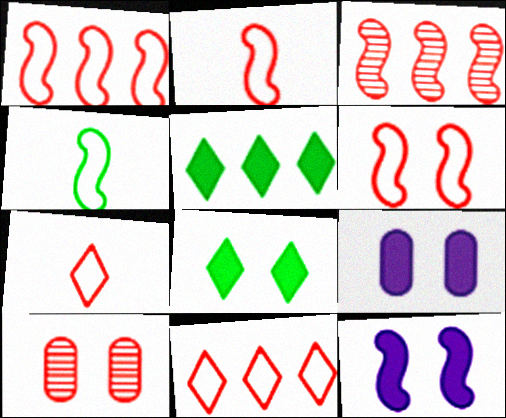[[1, 2, 6], 
[3, 4, 12]]